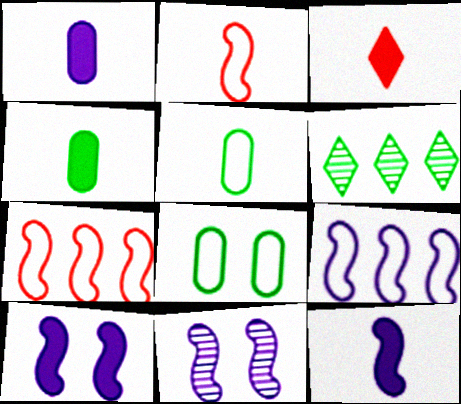[[3, 4, 12], 
[9, 11, 12]]